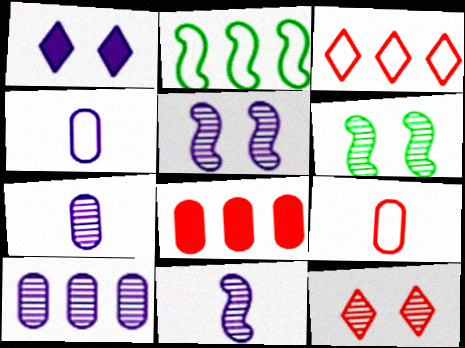[]